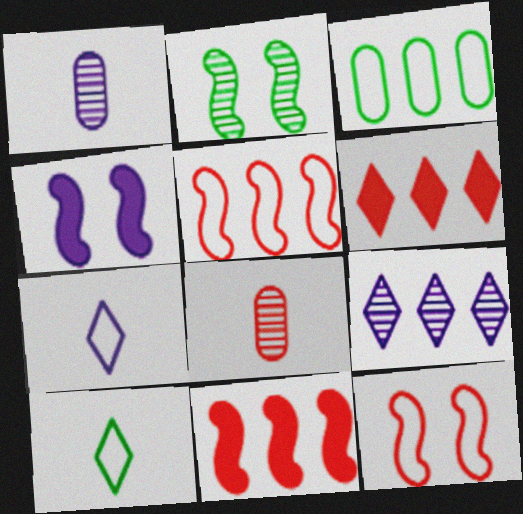[[2, 4, 12], 
[2, 8, 9], 
[3, 7, 12], 
[3, 9, 11], 
[6, 8, 12]]